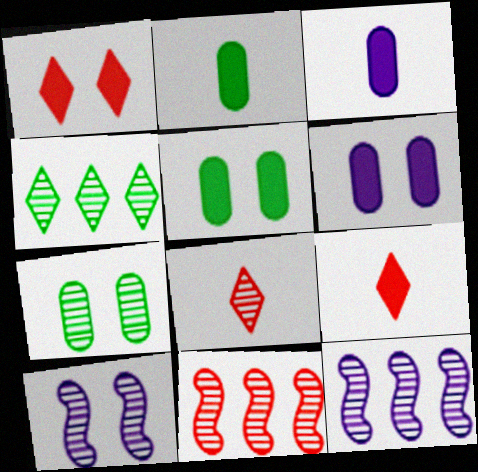[[7, 8, 12]]